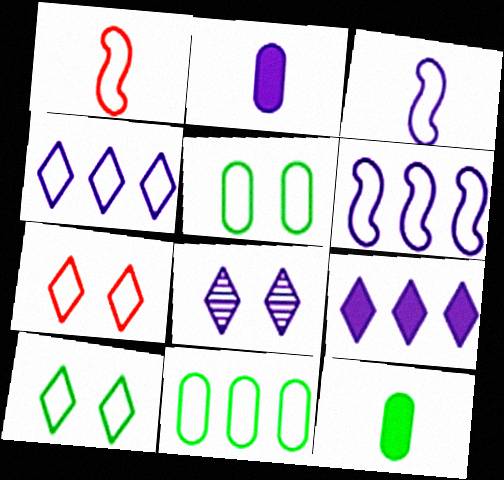[[1, 4, 5], 
[2, 6, 8], 
[3, 7, 11]]